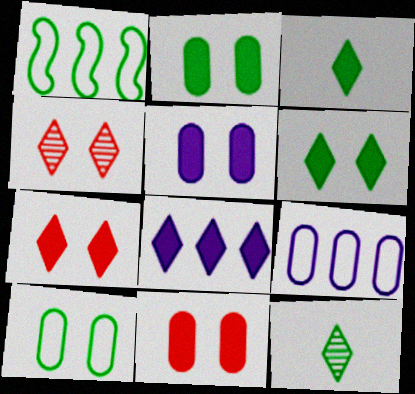[[1, 2, 12], 
[2, 5, 11], 
[3, 7, 8]]